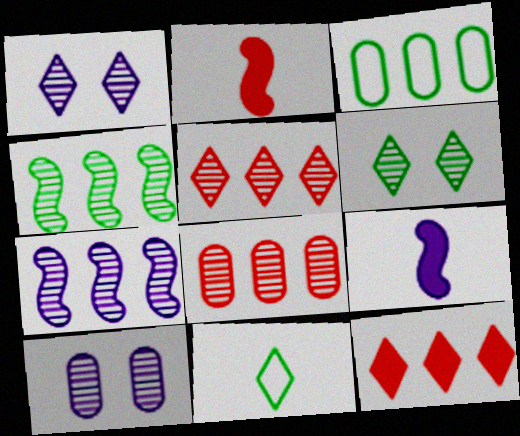[[1, 2, 3], 
[1, 11, 12], 
[3, 7, 12]]